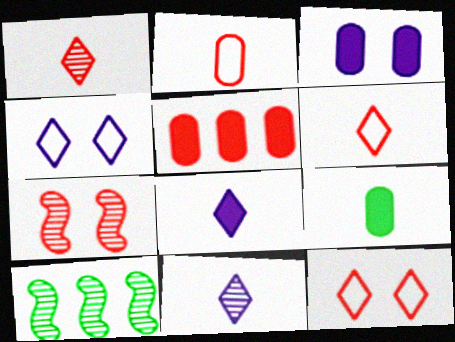[[3, 5, 9], 
[3, 6, 10], 
[5, 6, 7]]